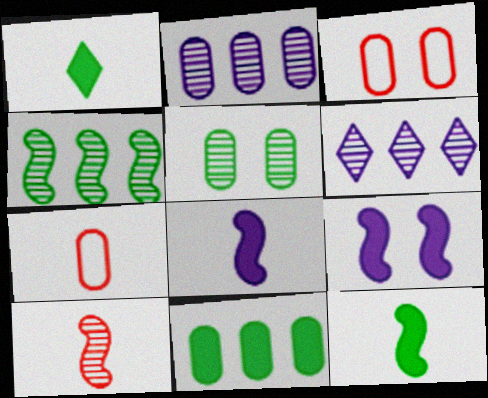[[3, 6, 12], 
[5, 6, 10]]